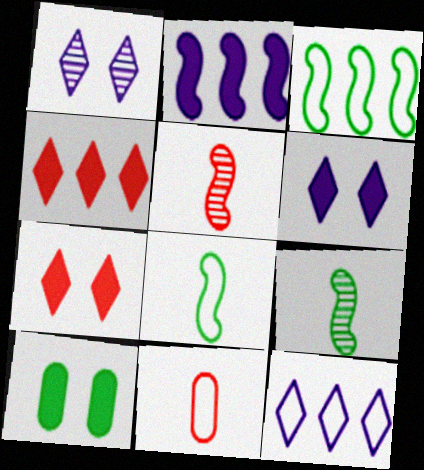[[5, 10, 12]]